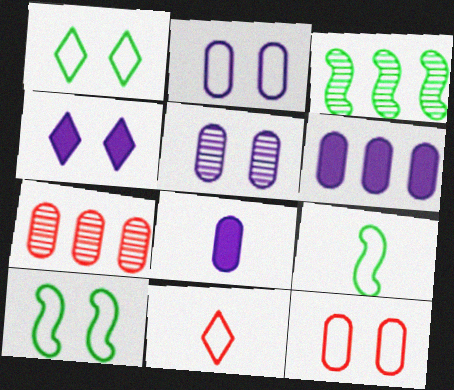[[4, 7, 9]]